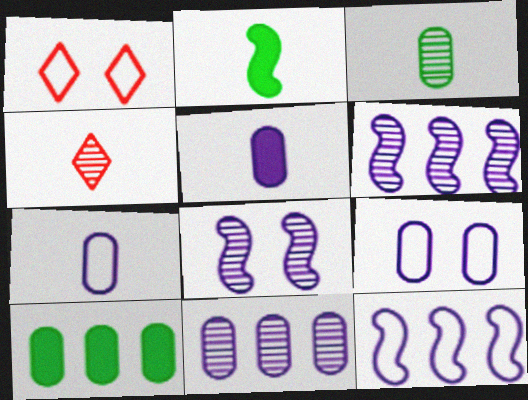[[1, 2, 11], 
[2, 4, 7], 
[5, 9, 11]]